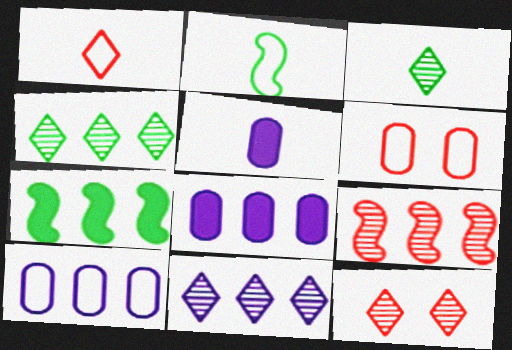[[2, 8, 12], 
[3, 11, 12]]